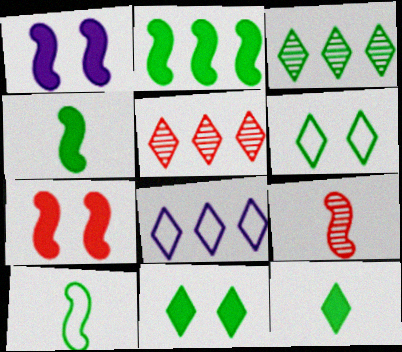[[3, 6, 12]]